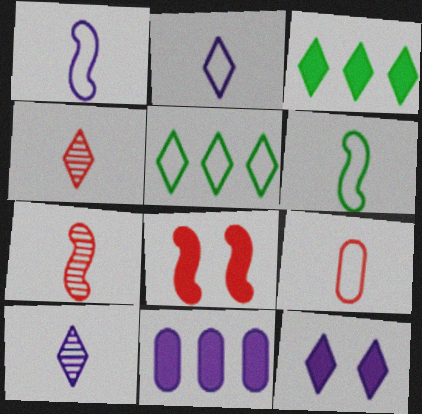[[2, 6, 9], 
[4, 5, 12]]